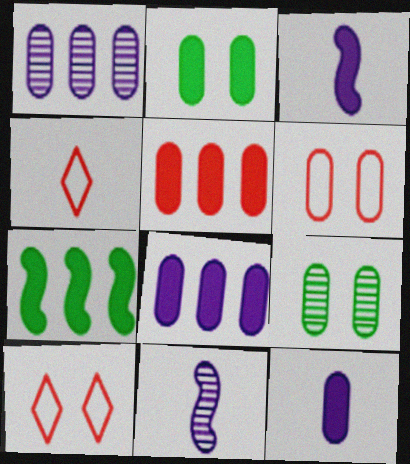[[2, 5, 12]]